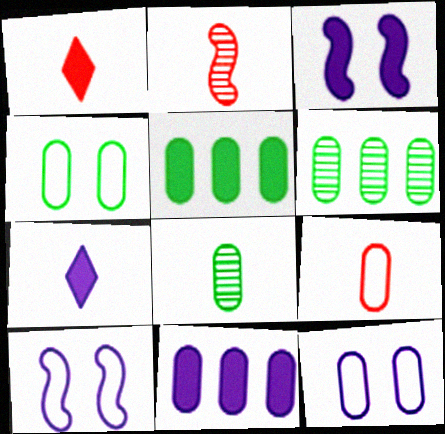[[1, 2, 9], 
[1, 3, 5], 
[1, 6, 10], 
[3, 7, 11], 
[4, 5, 8]]